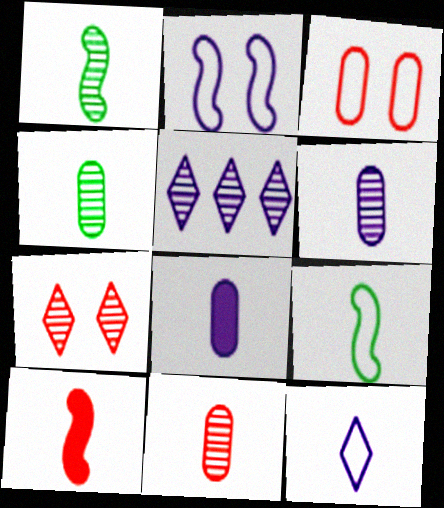[[2, 5, 8], 
[4, 6, 11], 
[4, 10, 12]]